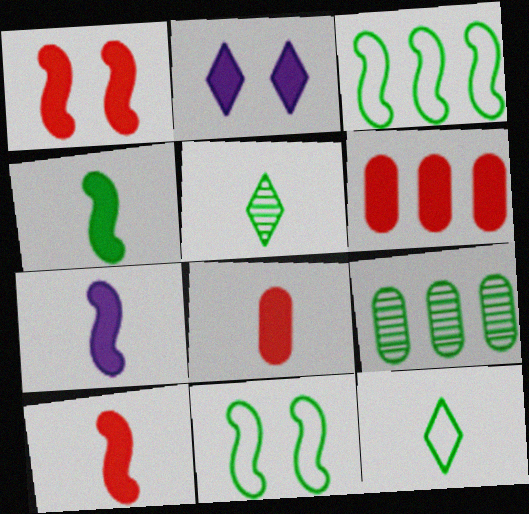[[2, 4, 6], 
[4, 7, 10]]